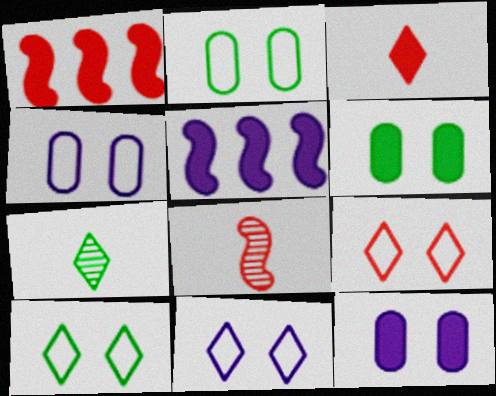[[1, 4, 7], 
[3, 5, 6], 
[9, 10, 11]]